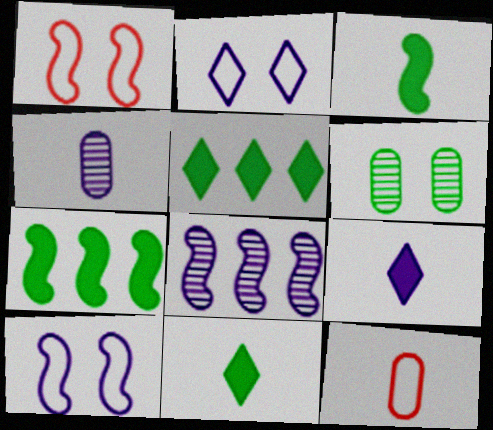[[1, 3, 8], 
[1, 4, 5]]